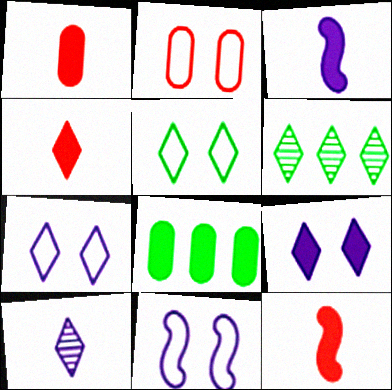[[1, 4, 12], 
[1, 6, 11], 
[2, 3, 6], 
[2, 5, 11], 
[4, 6, 7], 
[8, 9, 12]]